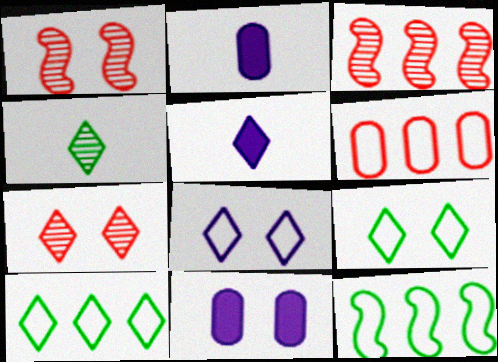[[1, 2, 10], 
[1, 9, 11], 
[2, 3, 9], 
[2, 7, 12], 
[5, 7, 10]]